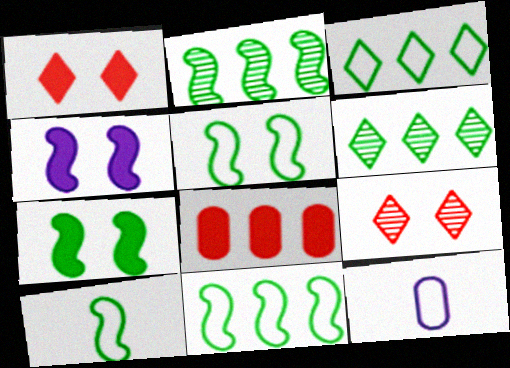[[1, 2, 12], 
[2, 7, 10], 
[5, 10, 11]]